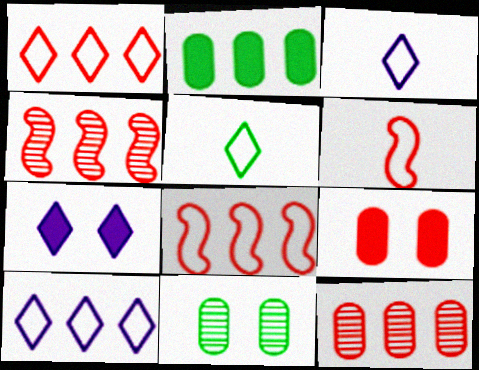[[2, 4, 10]]